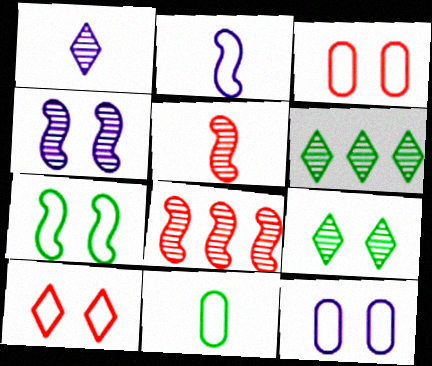[[7, 10, 12]]